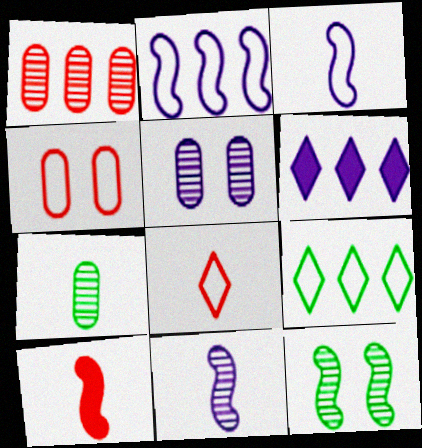[[1, 5, 7], 
[2, 10, 12], 
[3, 4, 9], 
[3, 5, 6], 
[5, 9, 10]]